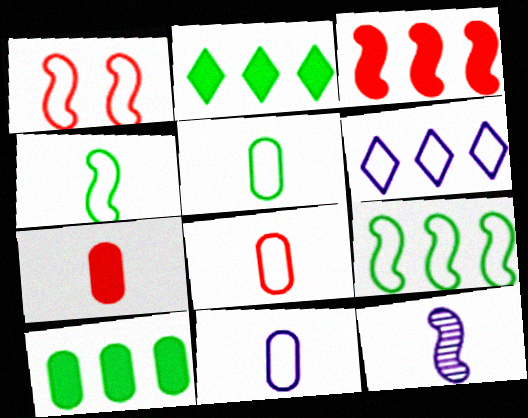[[1, 5, 6], 
[5, 8, 11]]